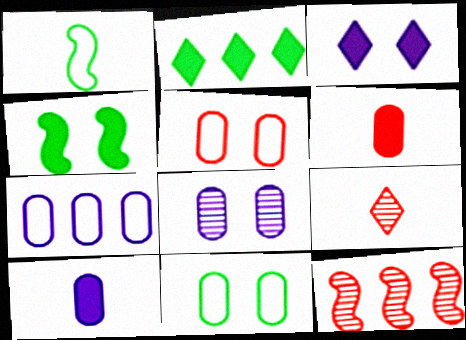[[1, 9, 10], 
[2, 7, 12], 
[4, 7, 9], 
[7, 8, 10]]